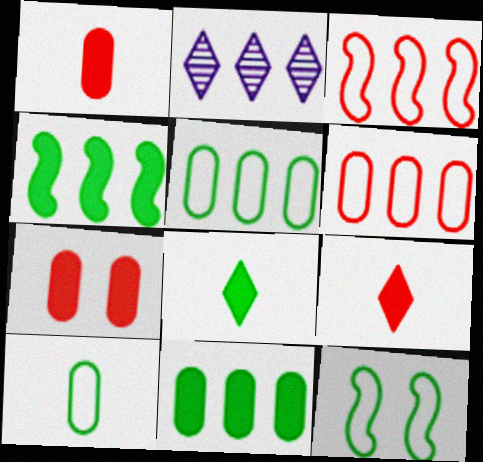[[1, 2, 12], 
[2, 3, 11], 
[2, 4, 6]]